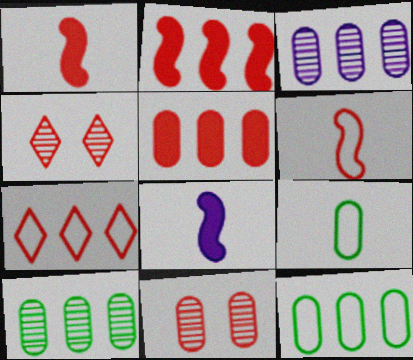[[1, 7, 11], 
[3, 5, 12], 
[4, 5, 6], 
[4, 8, 12]]